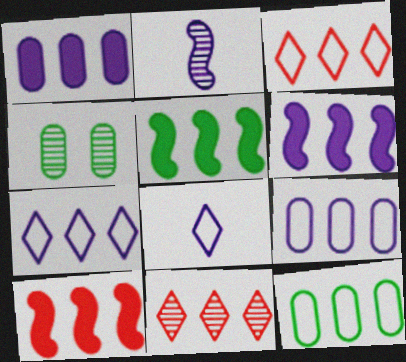[[2, 4, 11], 
[4, 8, 10], 
[5, 6, 10], 
[5, 9, 11], 
[6, 11, 12]]